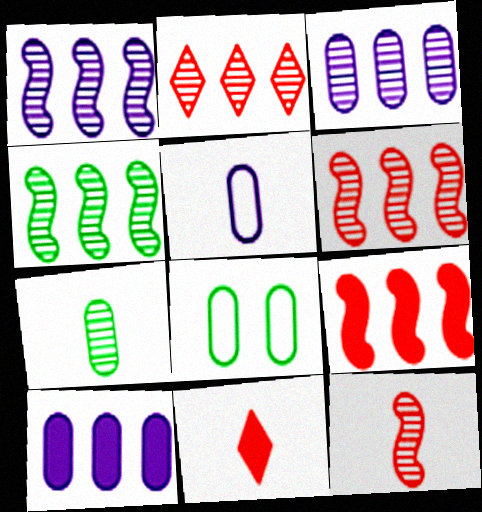[[1, 4, 6], 
[1, 8, 11], 
[2, 3, 4]]